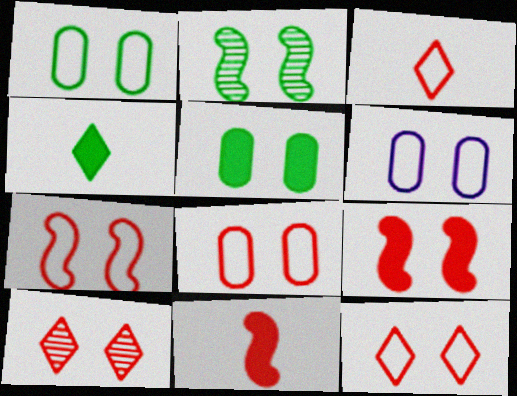[[1, 6, 8], 
[7, 8, 12], 
[8, 9, 10]]